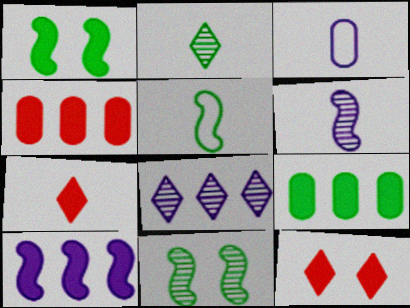[]